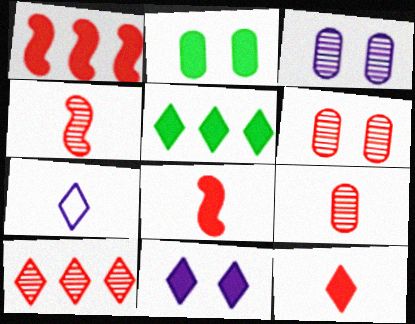[[4, 6, 10], 
[5, 11, 12]]